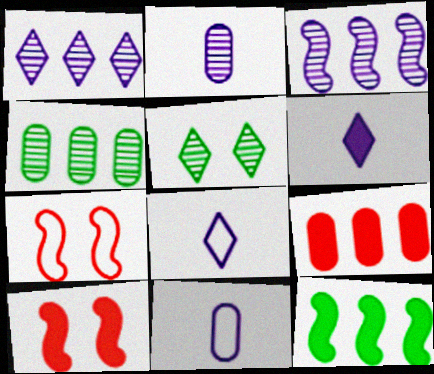[[4, 6, 7], 
[4, 8, 10]]